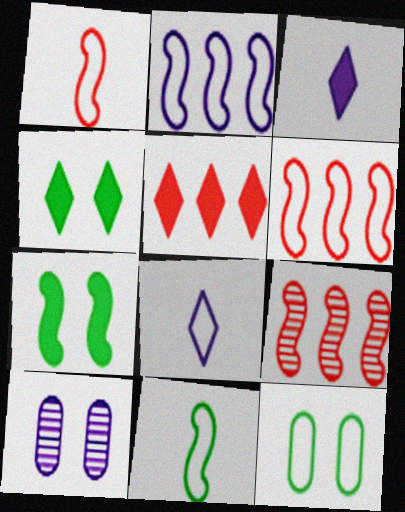[[2, 3, 10], 
[3, 4, 5], 
[3, 9, 12], 
[5, 10, 11], 
[6, 8, 12]]